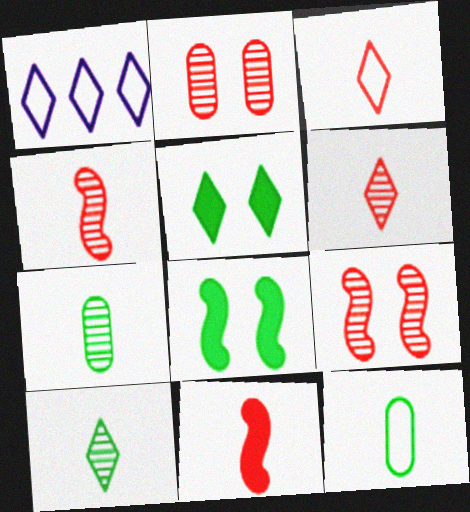[[1, 5, 6]]